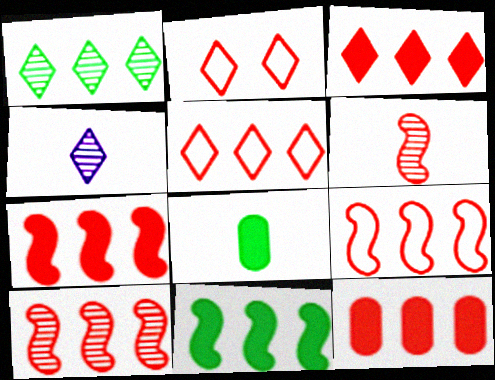[[2, 6, 12], 
[3, 7, 12], 
[5, 10, 12], 
[7, 9, 10]]